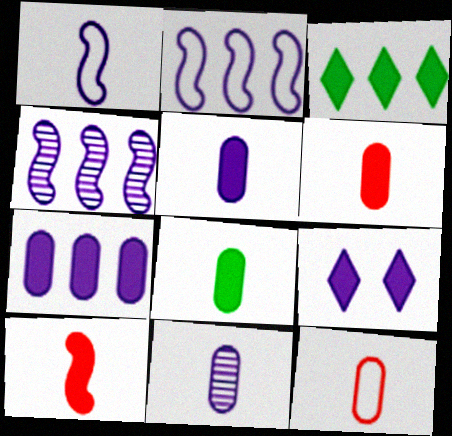[[2, 9, 11], 
[5, 6, 8], 
[8, 11, 12]]